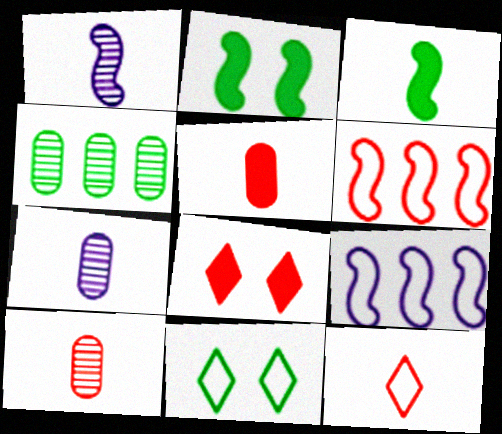[[1, 2, 6], 
[3, 4, 11], 
[3, 7, 12], 
[6, 8, 10]]